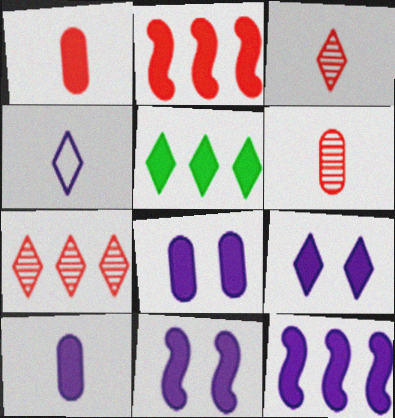[[1, 5, 11], 
[8, 9, 11], 
[9, 10, 12]]